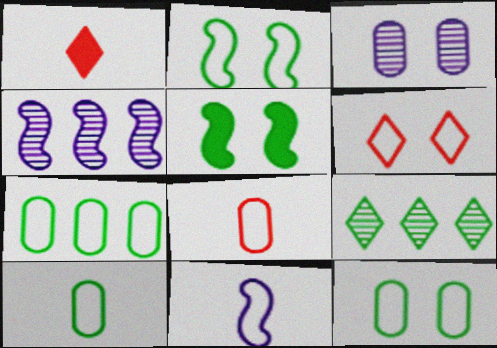[[1, 4, 12], 
[3, 5, 6], 
[5, 9, 10], 
[6, 7, 11], 
[7, 10, 12]]